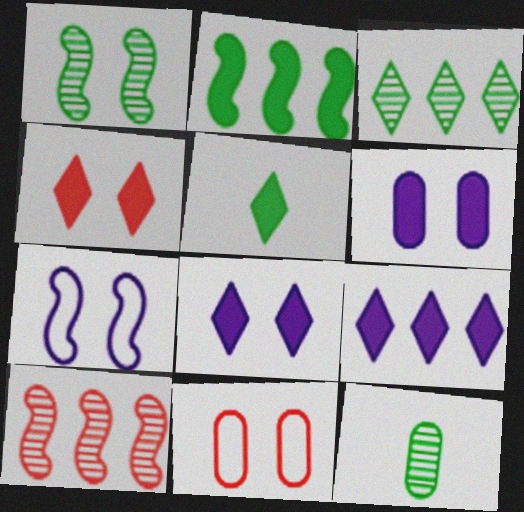[[1, 3, 12], 
[1, 8, 11], 
[4, 5, 9]]